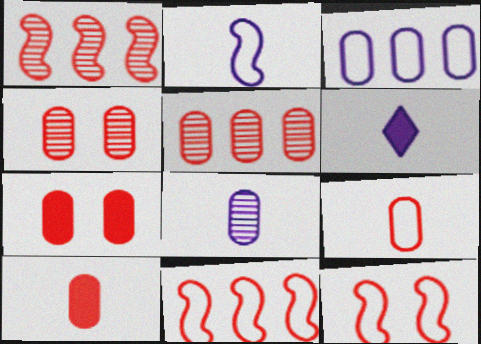[[2, 6, 8], 
[5, 7, 9]]